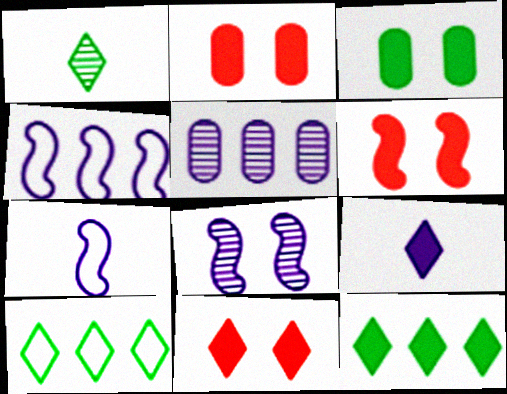[[1, 2, 4], 
[2, 6, 11], 
[9, 11, 12]]